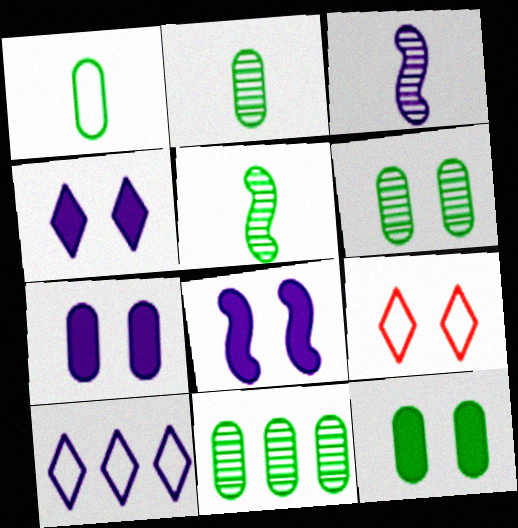[[1, 11, 12], 
[2, 6, 11], 
[3, 7, 10], 
[4, 7, 8], 
[6, 8, 9]]